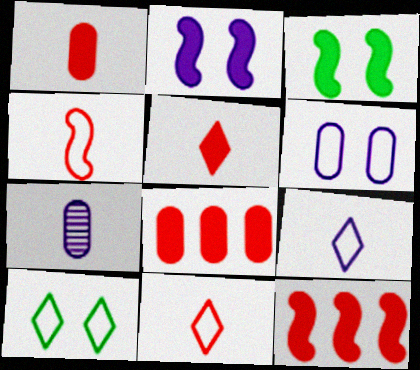[[7, 10, 12]]